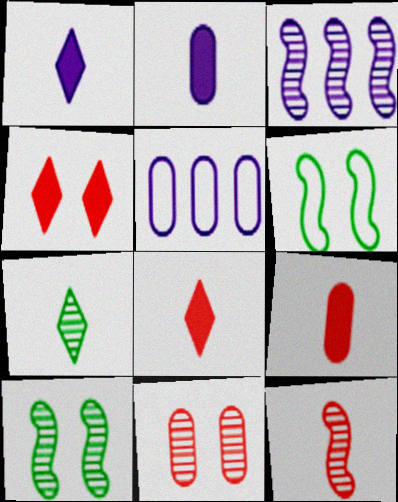[[3, 7, 11], 
[3, 10, 12], 
[5, 8, 10]]